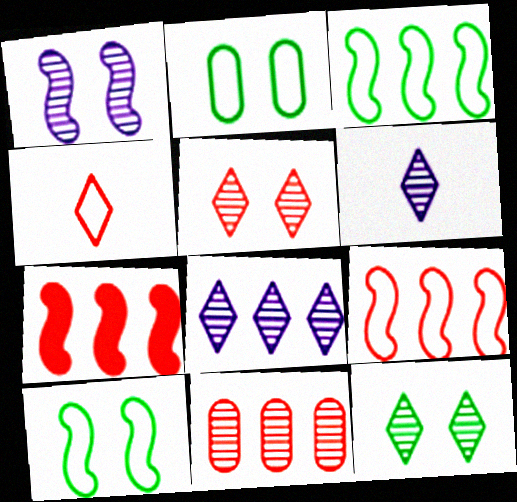[[2, 6, 7]]